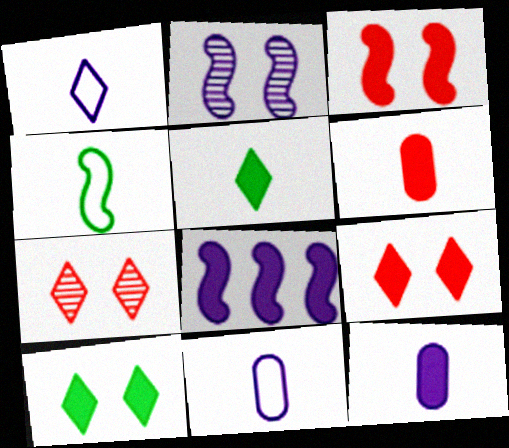[[6, 8, 10]]